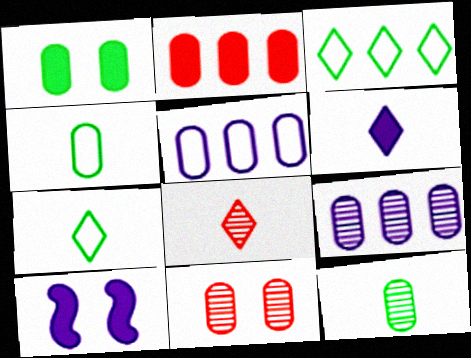[[6, 7, 8], 
[9, 11, 12]]